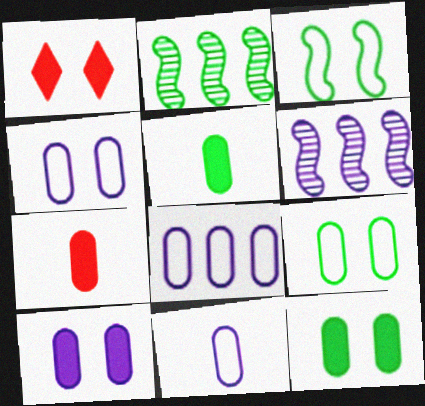[[1, 2, 11], 
[4, 8, 11]]